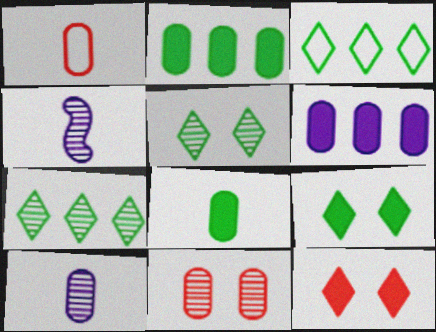[[1, 8, 10], 
[4, 7, 11]]